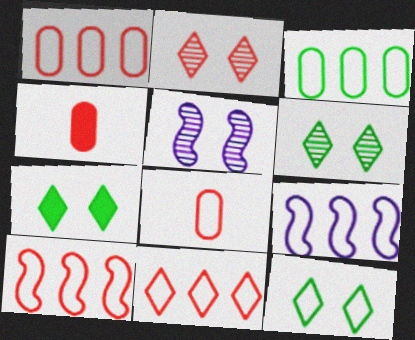[[1, 10, 11], 
[2, 4, 10], 
[3, 9, 11], 
[4, 6, 9], 
[6, 7, 12], 
[8, 9, 12]]